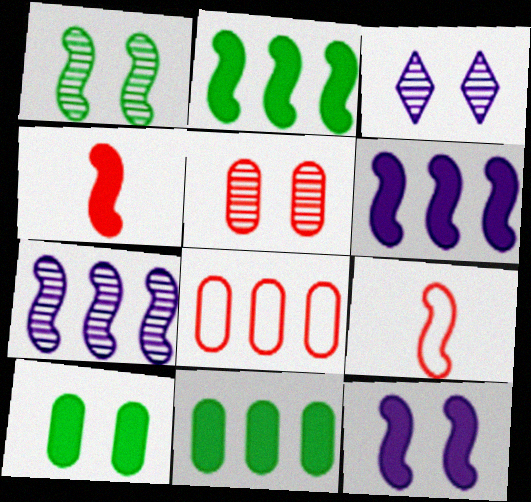[[1, 3, 5], 
[1, 6, 9], 
[2, 4, 12], 
[3, 9, 11]]